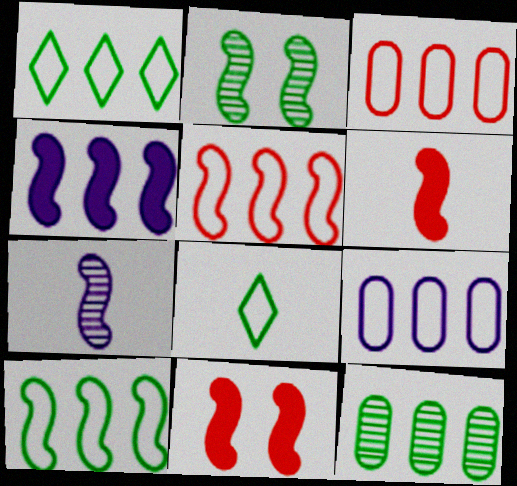[[1, 5, 9], 
[7, 10, 11]]